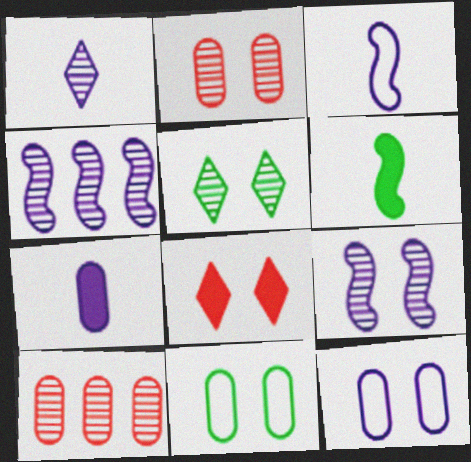[[1, 3, 7], 
[2, 5, 9], 
[7, 10, 11], 
[8, 9, 11]]